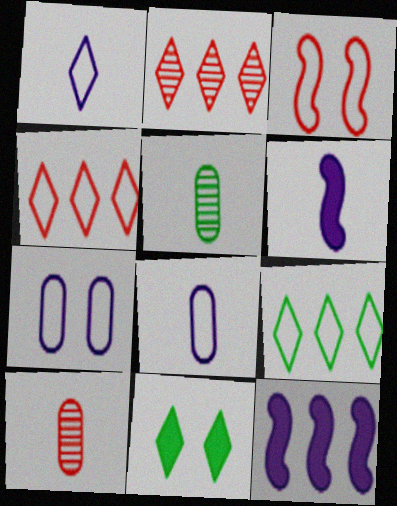[[1, 2, 11], 
[3, 8, 9]]